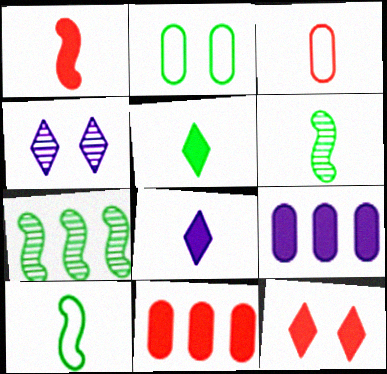[[1, 11, 12], 
[2, 5, 7], 
[3, 6, 8], 
[4, 10, 11]]